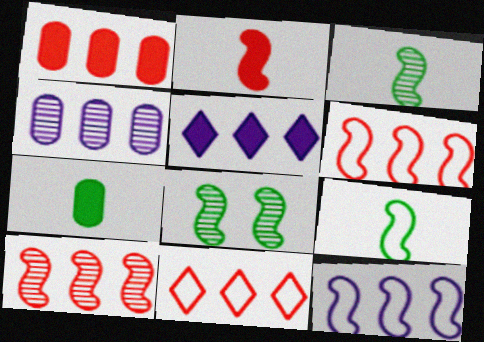[[1, 10, 11], 
[2, 8, 12], 
[4, 5, 12]]